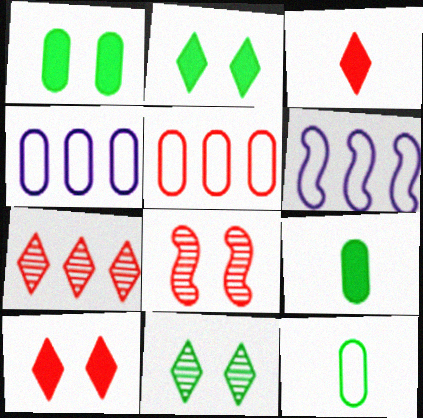[[3, 5, 8]]